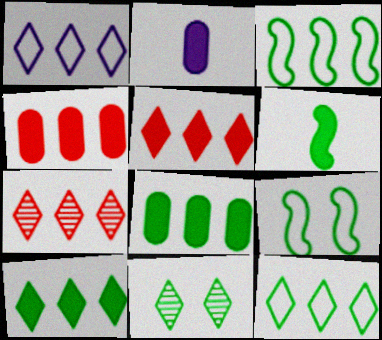[[1, 7, 10], 
[2, 7, 9]]